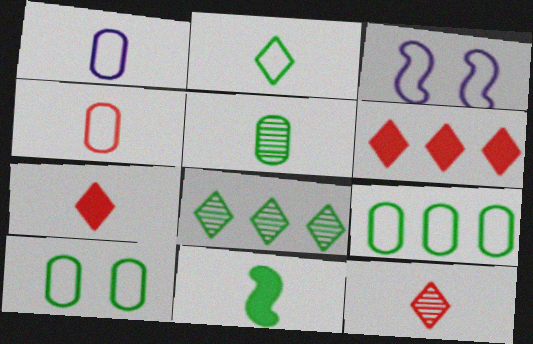[[1, 11, 12], 
[2, 5, 11], 
[3, 5, 6], 
[8, 10, 11]]